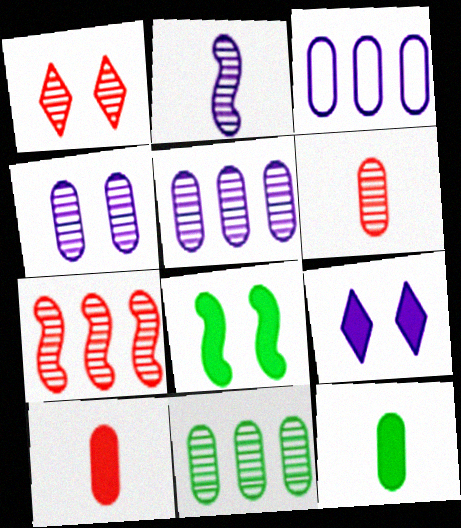[[1, 2, 11], 
[1, 6, 7], 
[2, 3, 9], 
[4, 6, 11]]